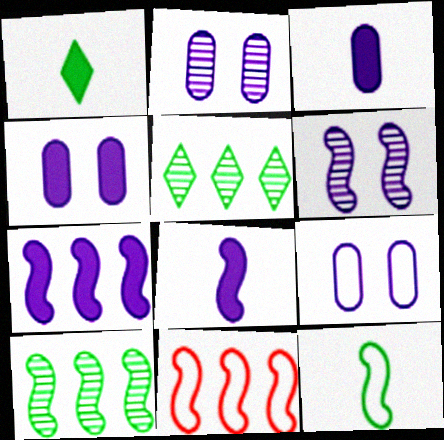[[1, 2, 11], 
[2, 4, 9], 
[7, 10, 11]]